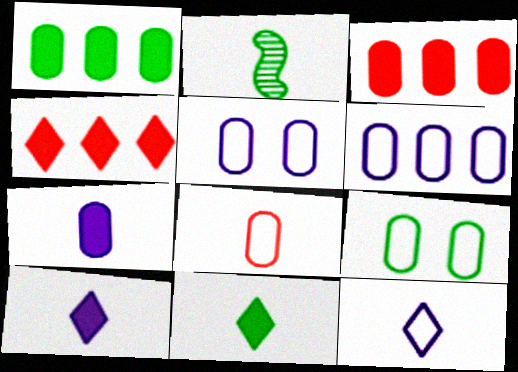[[2, 4, 5], 
[2, 8, 10], 
[6, 8, 9]]